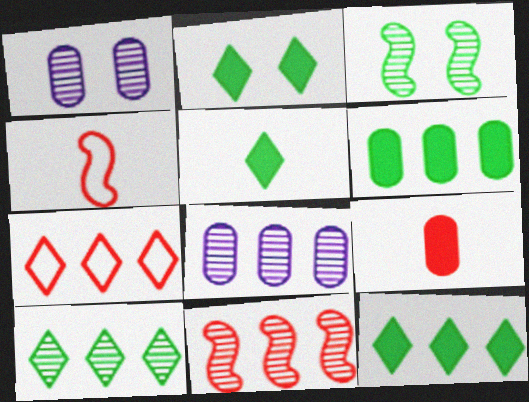[[1, 4, 12], 
[2, 4, 8], 
[2, 5, 12], 
[8, 10, 11]]